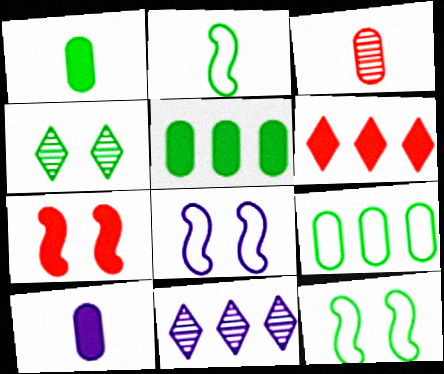[[2, 4, 5], 
[8, 10, 11]]